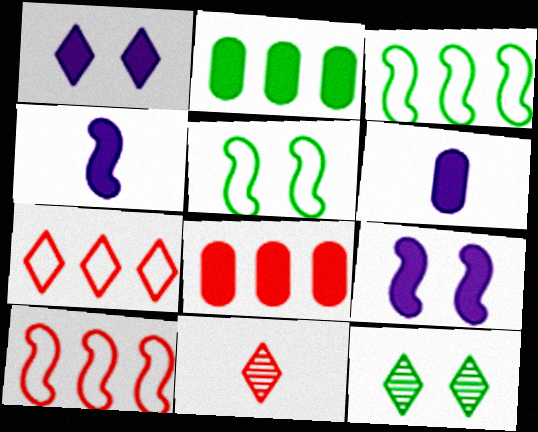[[6, 10, 12]]